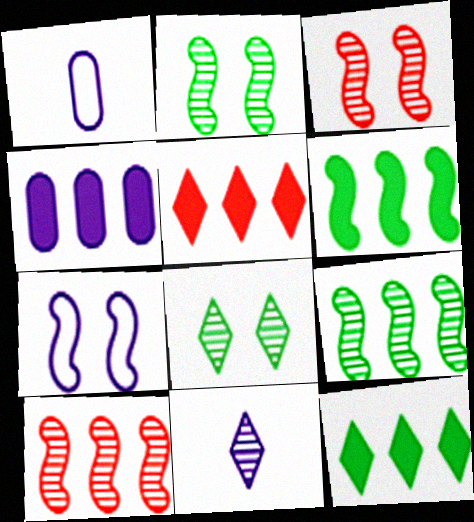[[1, 2, 5], 
[1, 3, 12], 
[4, 5, 6], 
[4, 7, 11]]